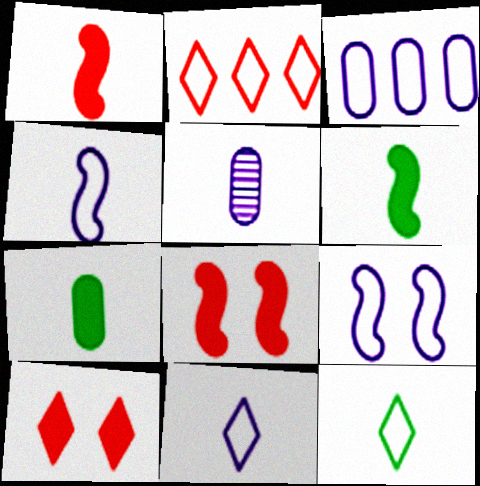[[1, 5, 12], 
[3, 9, 11]]